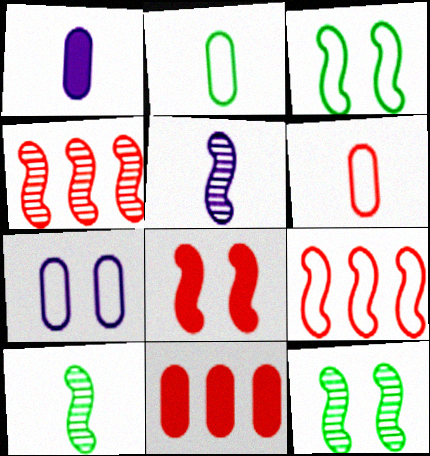[[4, 5, 12]]